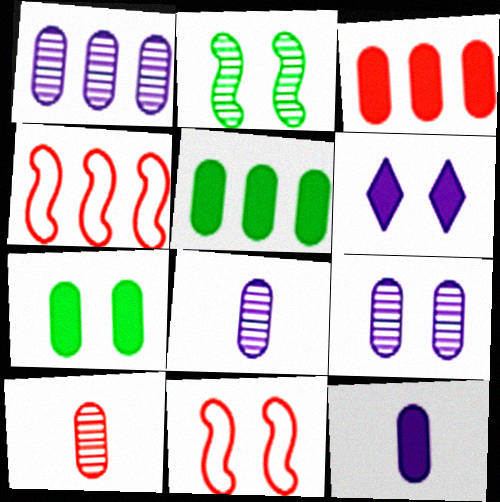[[1, 8, 9], 
[3, 7, 12]]